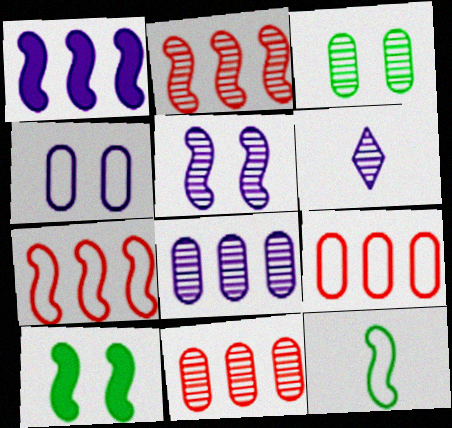[[1, 4, 6], 
[2, 3, 6], 
[5, 6, 8], 
[6, 9, 10]]